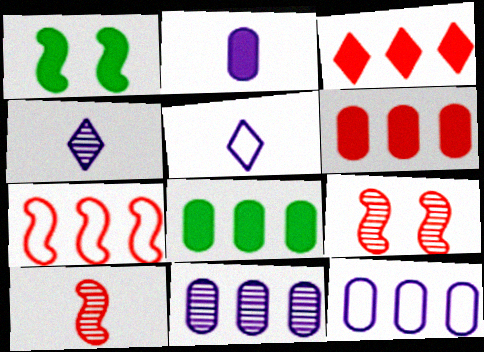[[1, 2, 3], 
[5, 8, 9]]